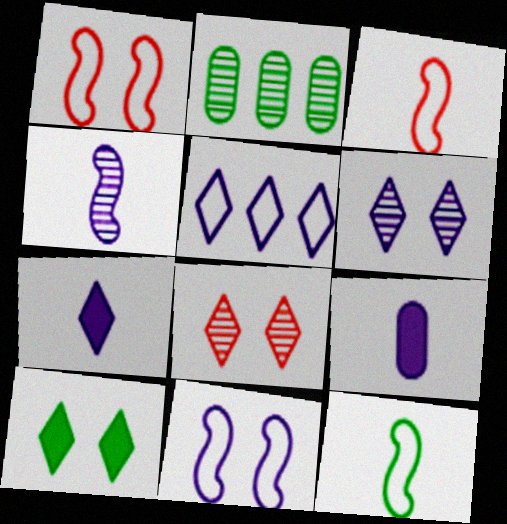[[1, 2, 7], 
[2, 4, 8], 
[2, 10, 12], 
[5, 6, 7]]